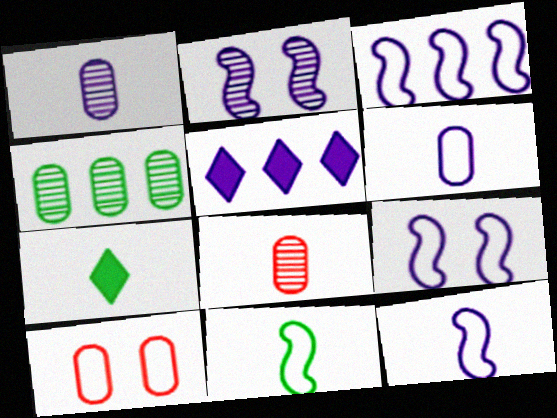[[1, 5, 9], 
[2, 5, 6], 
[3, 9, 12], 
[7, 8, 12]]